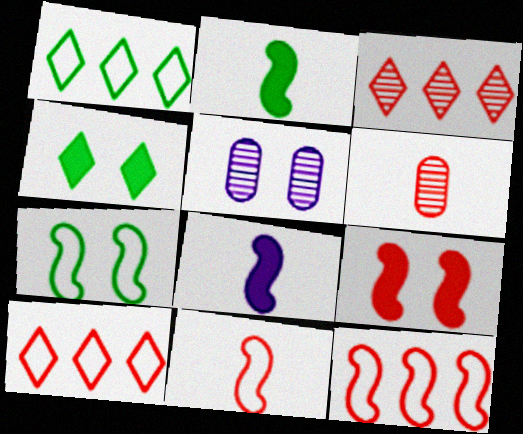[[2, 5, 10], 
[6, 9, 10]]